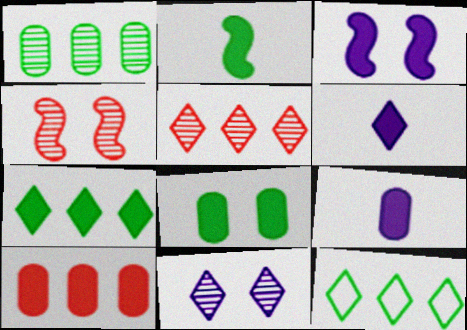[[2, 7, 8], 
[4, 9, 12], 
[8, 9, 10]]